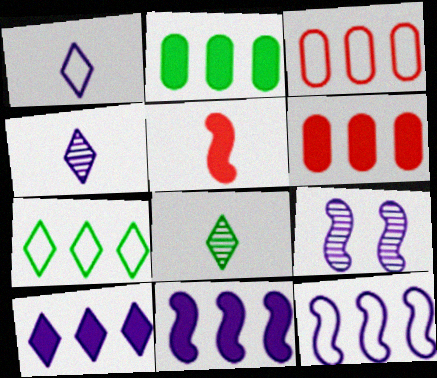[[3, 7, 12]]